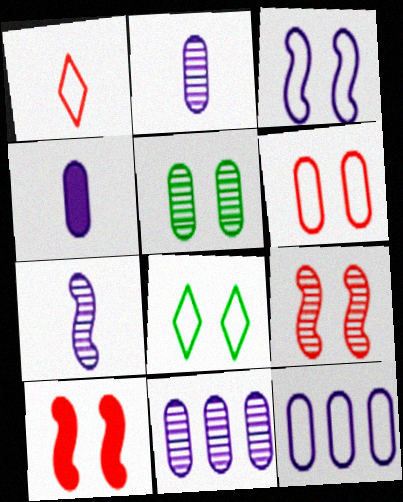[[3, 6, 8]]